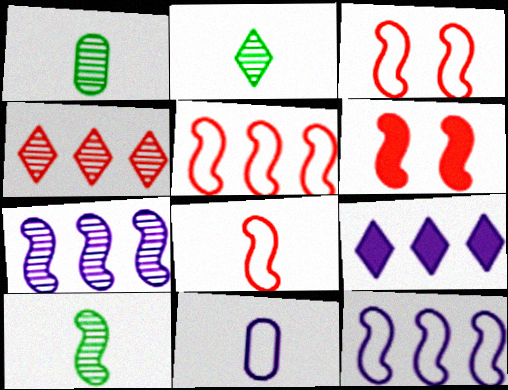[[1, 2, 10], 
[1, 3, 9], 
[3, 5, 8], 
[6, 10, 12]]